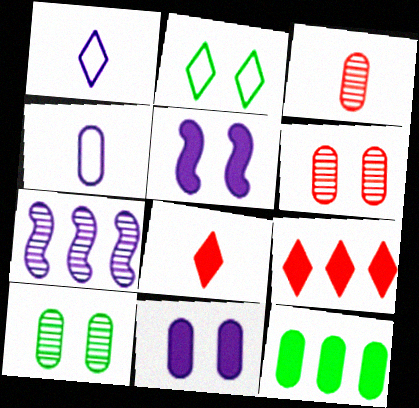[[1, 7, 11], 
[2, 5, 6], 
[4, 6, 12], 
[5, 8, 12]]